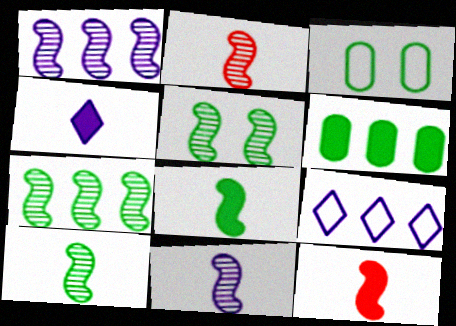[[1, 2, 5], 
[2, 10, 11], 
[5, 7, 10]]